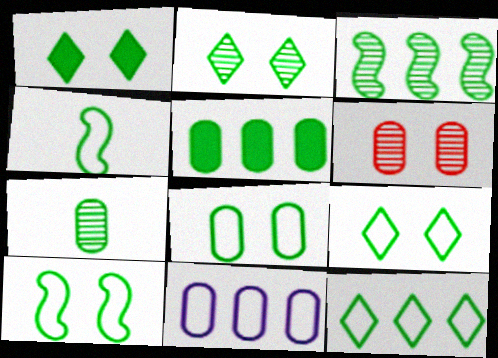[[1, 2, 9], 
[2, 3, 7], 
[2, 4, 5], 
[3, 5, 12], 
[4, 8, 12], 
[5, 7, 8], 
[8, 9, 10]]